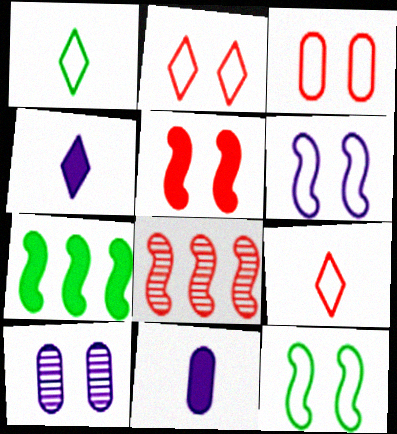[[7, 9, 10]]